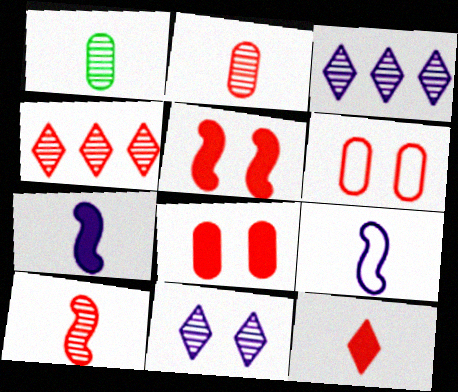[[1, 9, 12]]